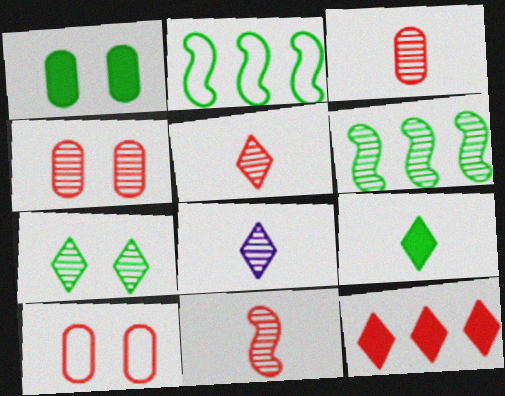[[3, 5, 11], 
[4, 6, 8], 
[10, 11, 12]]